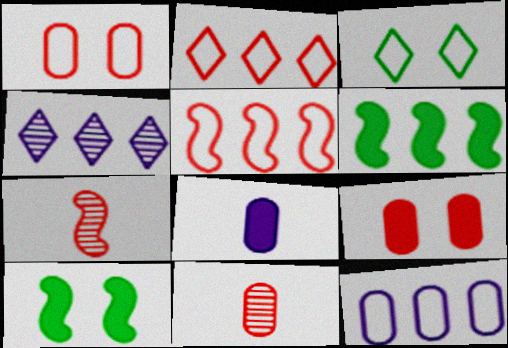[[2, 7, 9]]